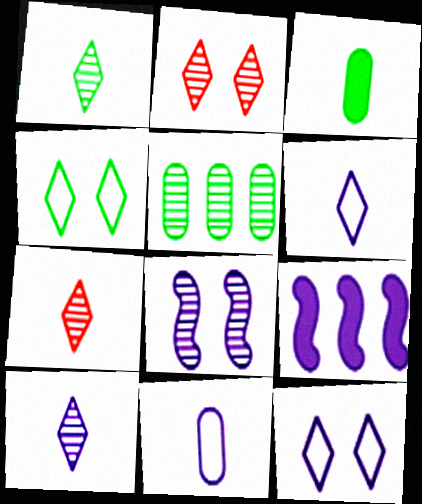[[1, 7, 10], 
[5, 7, 8]]